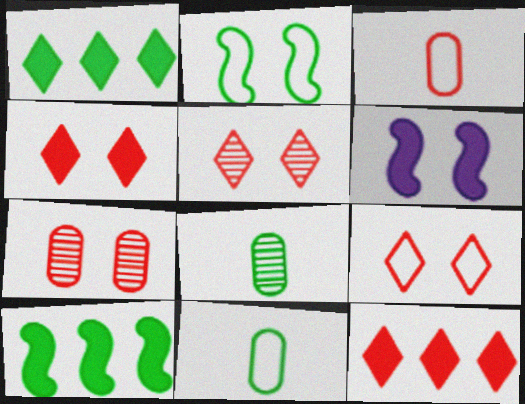[[1, 2, 8], 
[4, 5, 9]]